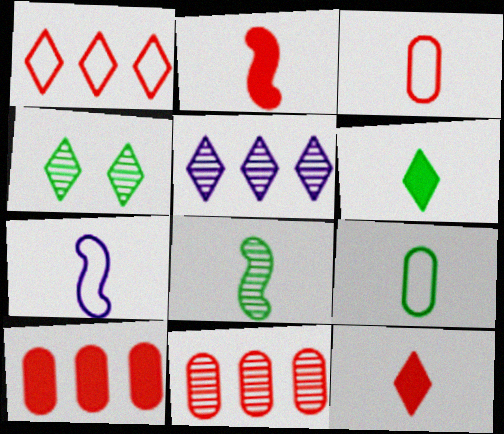[[2, 7, 8], 
[4, 7, 10], 
[6, 8, 9]]